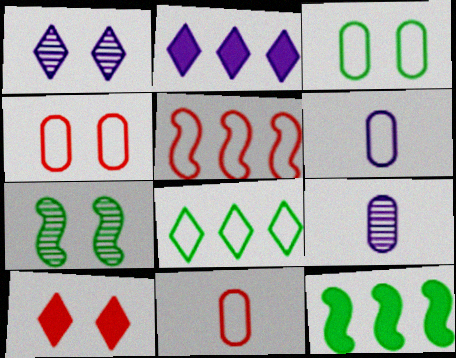[[1, 11, 12], 
[2, 7, 11]]